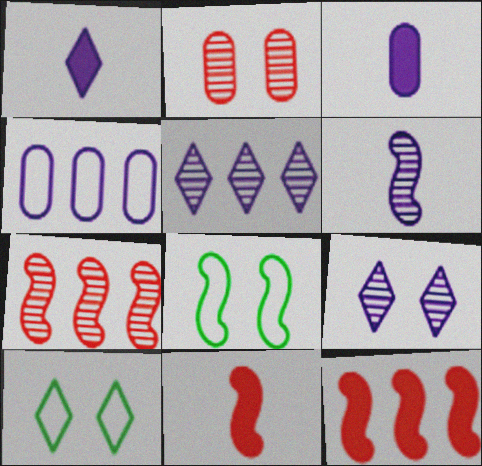[[3, 7, 10], 
[6, 8, 12]]